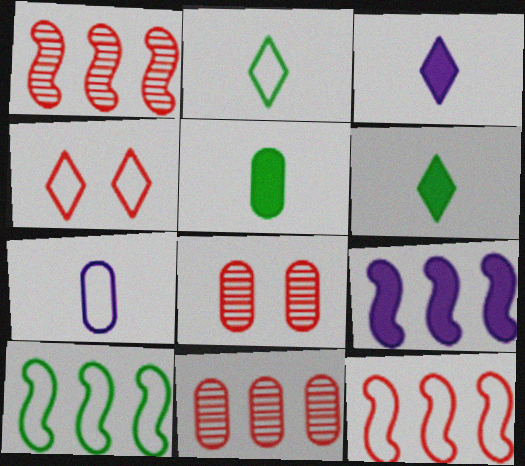[[1, 9, 10], 
[2, 8, 9], 
[3, 8, 10], 
[4, 7, 10]]